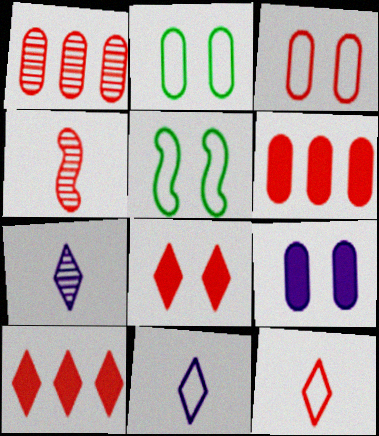[[3, 4, 10], 
[5, 6, 7]]